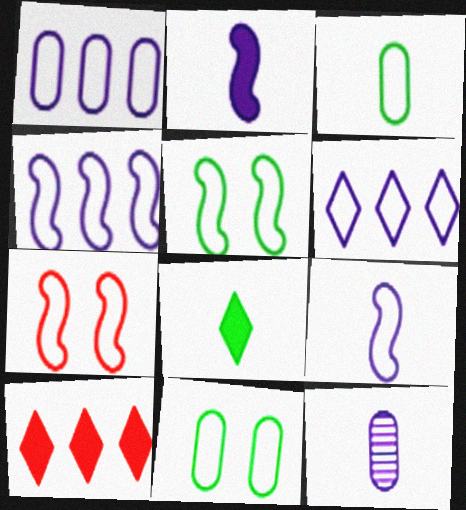[[1, 4, 6], 
[3, 6, 7], 
[5, 10, 12]]